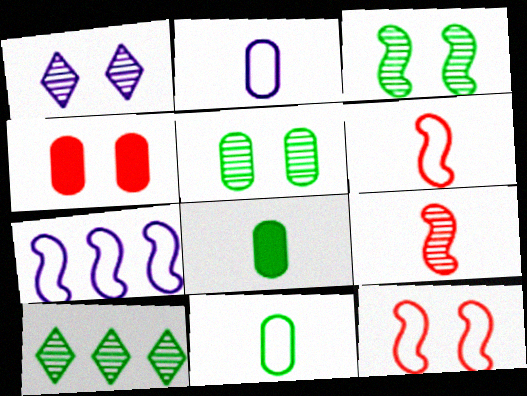[]